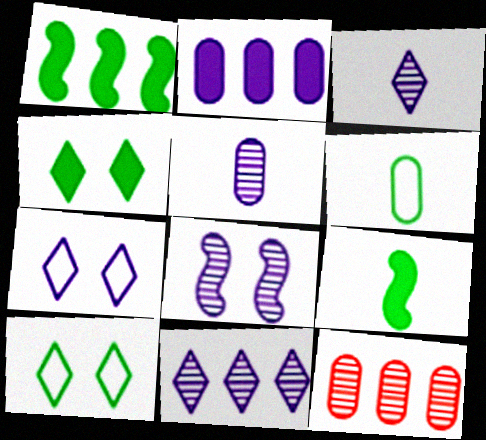[[5, 8, 11], 
[7, 9, 12]]